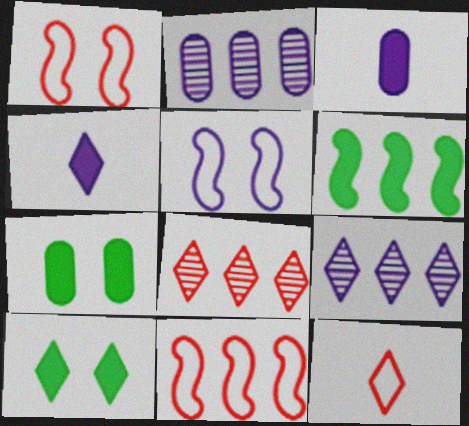[[2, 4, 5], 
[3, 5, 9], 
[9, 10, 12]]